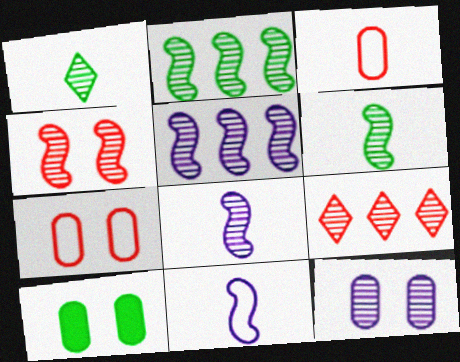[[2, 4, 8], 
[4, 5, 6], 
[6, 9, 12], 
[7, 10, 12], 
[9, 10, 11]]